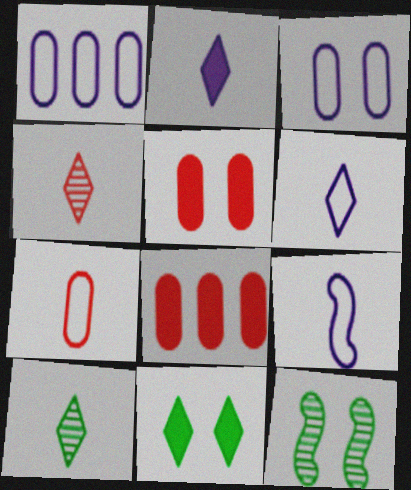[[6, 8, 12]]